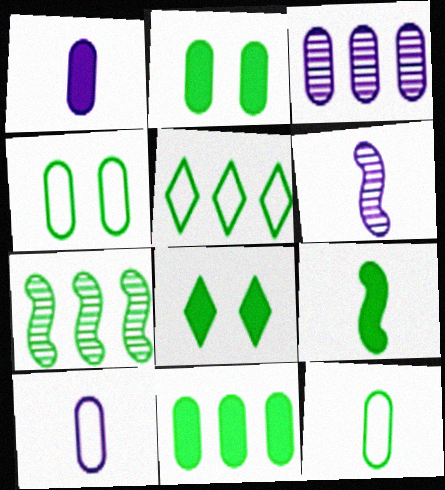[[5, 7, 11], 
[7, 8, 12], 
[8, 9, 11]]